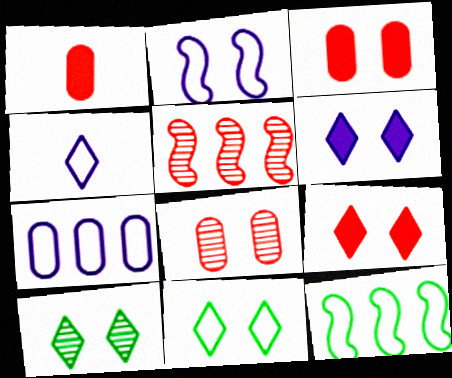[[2, 3, 10], 
[2, 4, 7]]